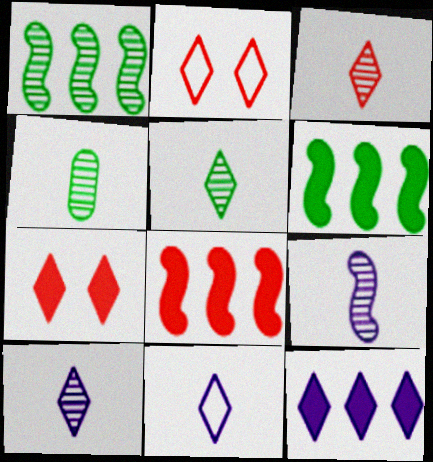[[2, 5, 12], 
[3, 4, 9], 
[3, 5, 10]]